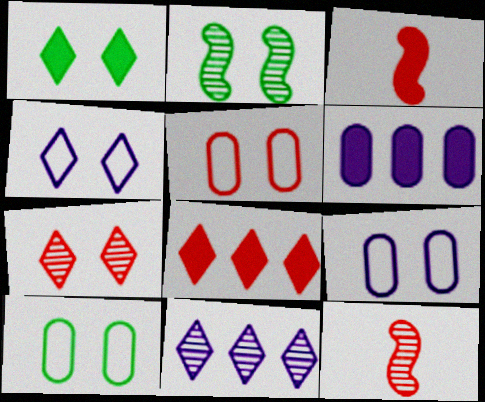[[1, 2, 10], 
[1, 3, 6], 
[1, 4, 7], 
[3, 10, 11], 
[5, 8, 12], 
[5, 9, 10]]